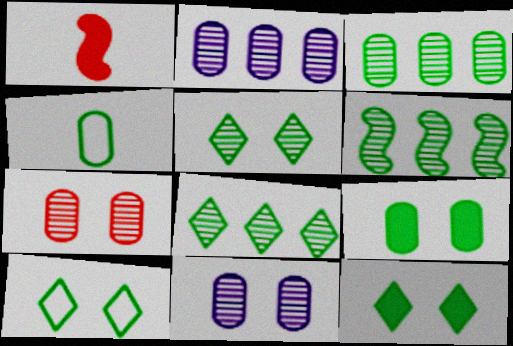[[1, 2, 10], 
[3, 4, 9], 
[3, 6, 8], 
[4, 6, 12], 
[5, 10, 12]]